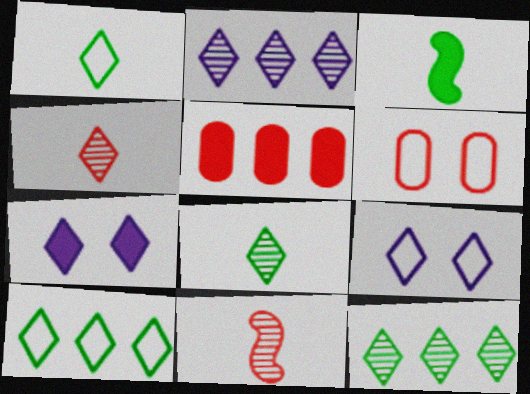[[2, 3, 6], 
[3, 5, 7], 
[4, 7, 10]]